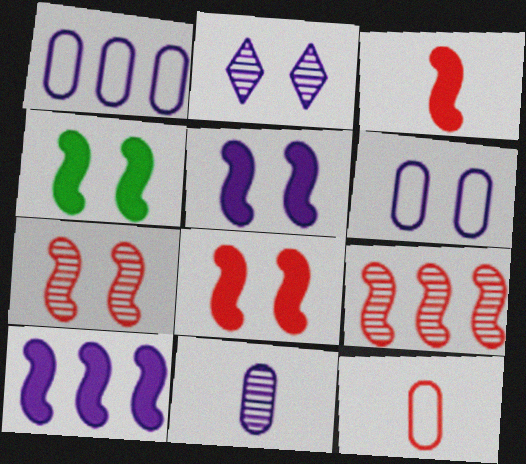[[2, 5, 6], 
[3, 4, 10], 
[4, 5, 8]]